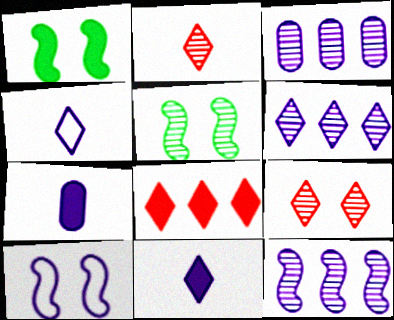[[1, 7, 8], 
[2, 3, 5], 
[3, 6, 12], 
[3, 10, 11], 
[6, 7, 10]]